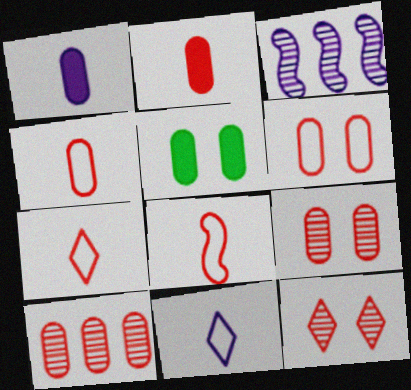[[2, 6, 10], 
[3, 5, 7], 
[4, 7, 8]]